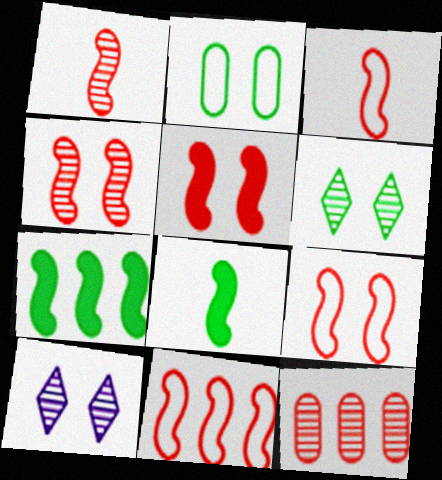[[1, 5, 11], 
[2, 5, 10], 
[3, 9, 11], 
[4, 5, 9]]